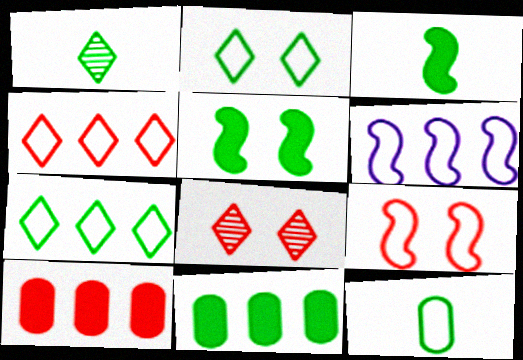[[1, 3, 12]]